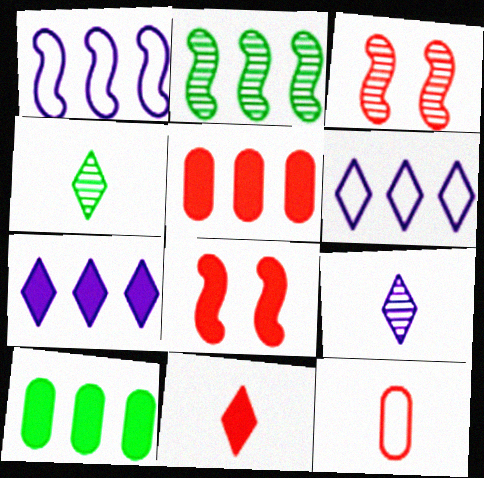[[2, 5, 6], 
[5, 8, 11]]